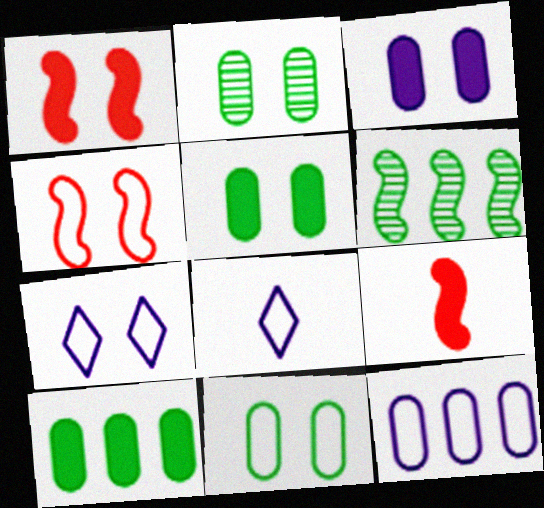[[1, 2, 7], 
[2, 5, 11], 
[4, 7, 11]]